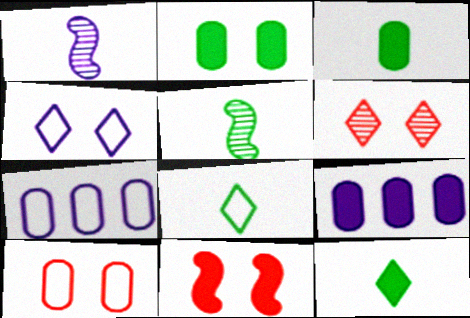[[1, 4, 9], 
[3, 5, 8], 
[6, 10, 11], 
[9, 11, 12]]